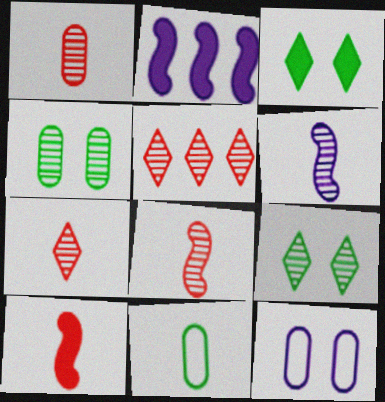[[1, 7, 8], 
[4, 5, 6]]